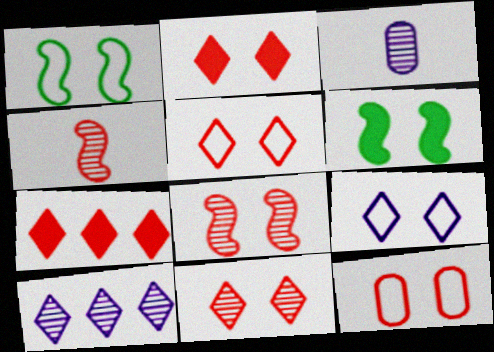[[1, 3, 7], 
[1, 9, 12], 
[2, 5, 11], 
[2, 8, 12], 
[4, 7, 12]]